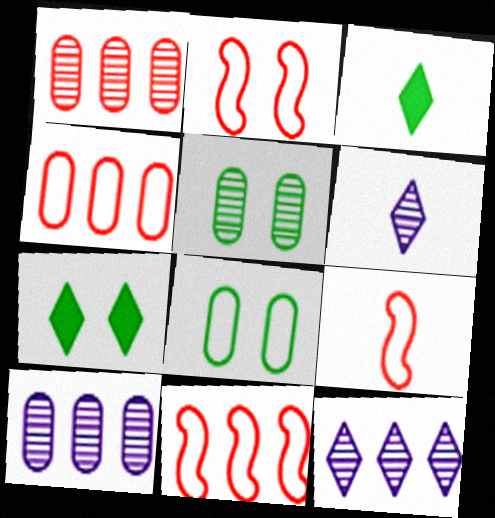[[2, 3, 10], 
[2, 9, 11], 
[7, 9, 10]]